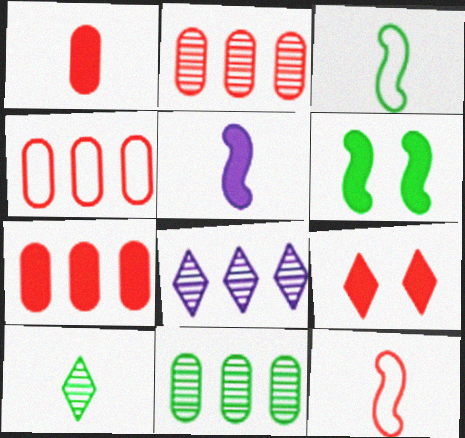[[2, 4, 7], 
[2, 9, 12]]